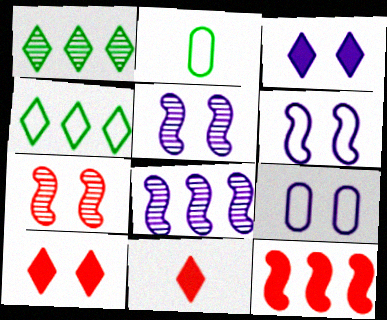[[2, 8, 10], 
[3, 5, 9]]